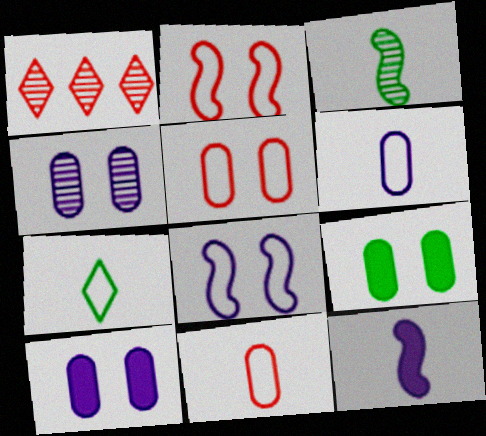[[1, 3, 4], 
[4, 5, 9]]